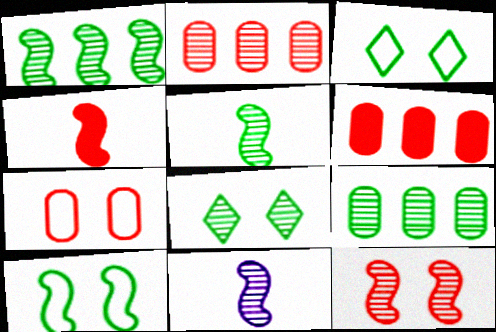[[1, 11, 12], 
[2, 8, 11], 
[3, 6, 11], 
[5, 8, 9]]